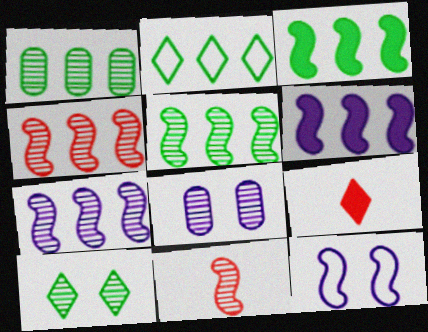[[1, 2, 3], 
[1, 9, 12], 
[3, 11, 12], 
[4, 5, 7]]